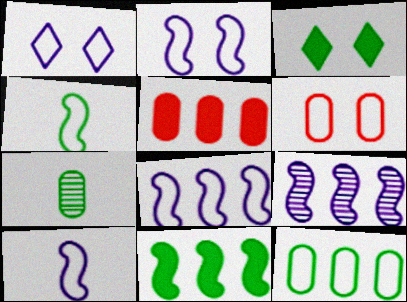[[2, 8, 10]]